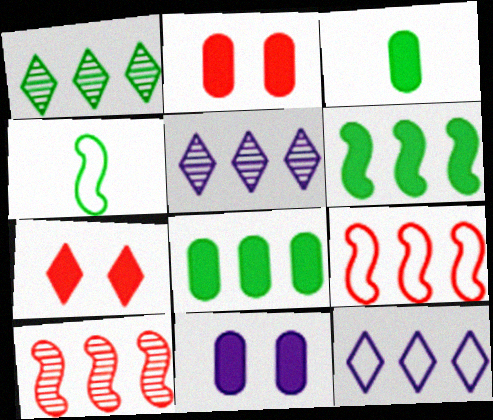[[2, 4, 5], 
[5, 8, 9], 
[8, 10, 12]]